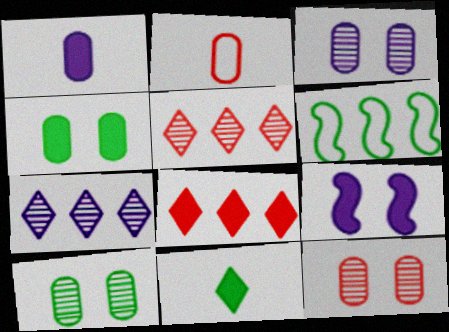[[3, 10, 12], 
[6, 10, 11]]